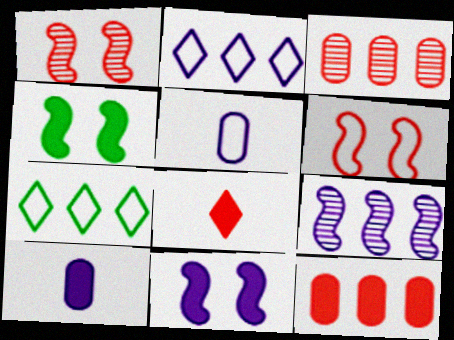[[1, 7, 10], 
[3, 6, 8], 
[5, 6, 7], 
[7, 9, 12]]